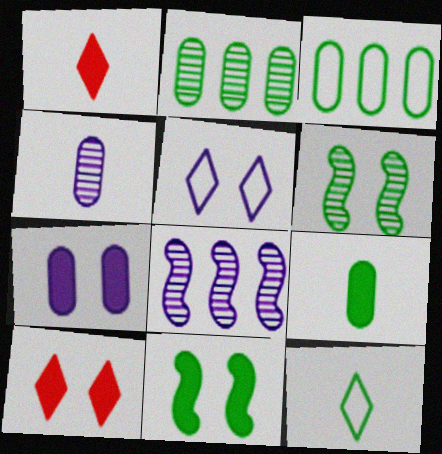[[2, 11, 12], 
[7, 10, 11]]